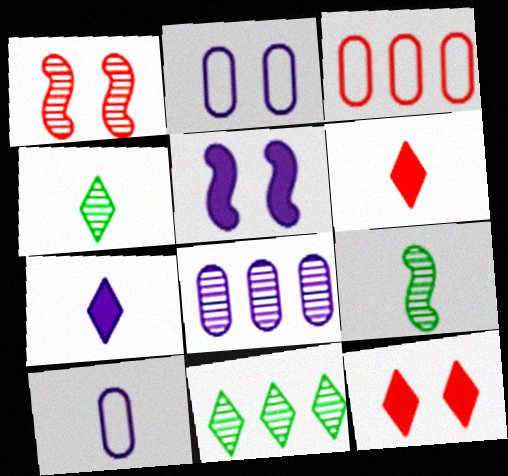[[1, 3, 6], 
[1, 4, 8], 
[3, 4, 5], 
[6, 9, 10]]